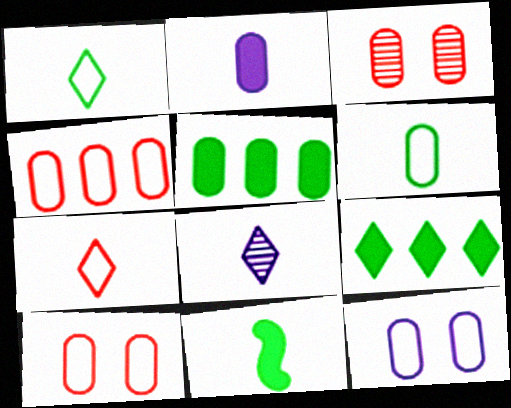[[4, 6, 12]]